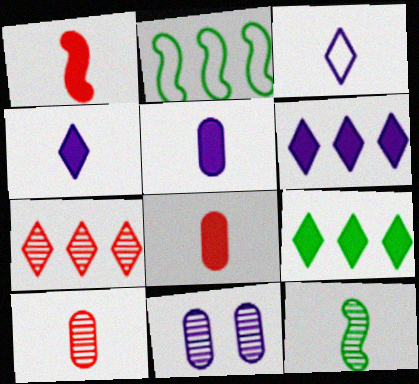[[3, 8, 12], 
[7, 11, 12]]